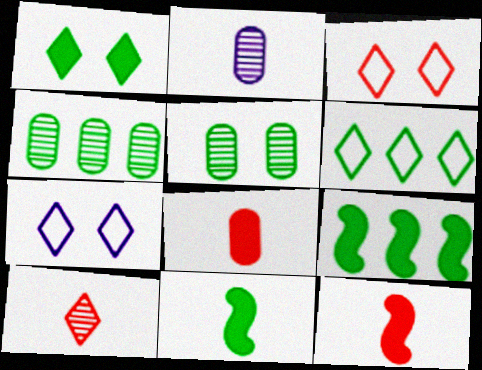[[2, 3, 9], 
[4, 6, 9], 
[4, 7, 12], 
[5, 6, 11]]